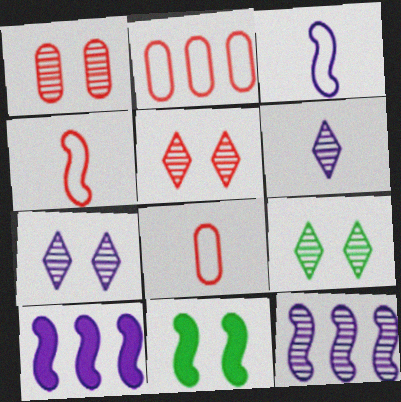[[2, 6, 11], 
[4, 11, 12], 
[5, 7, 9], 
[8, 9, 10]]